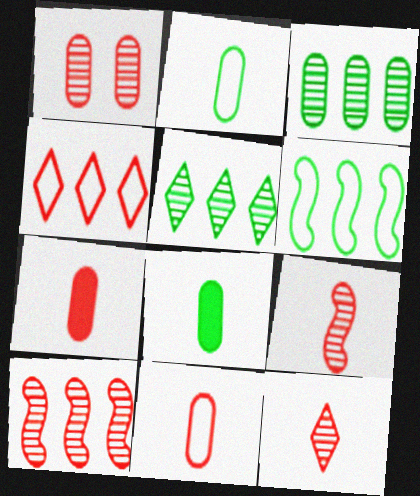[[1, 10, 12]]